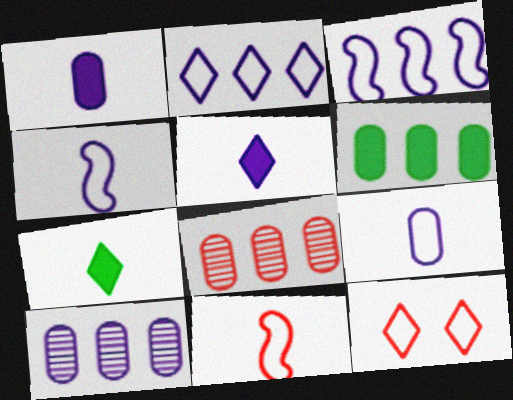[]